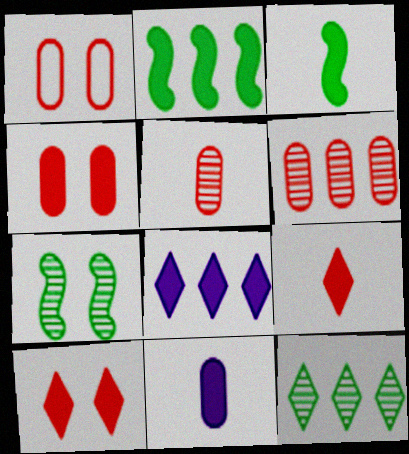[[2, 10, 11], 
[3, 4, 8], 
[3, 9, 11]]